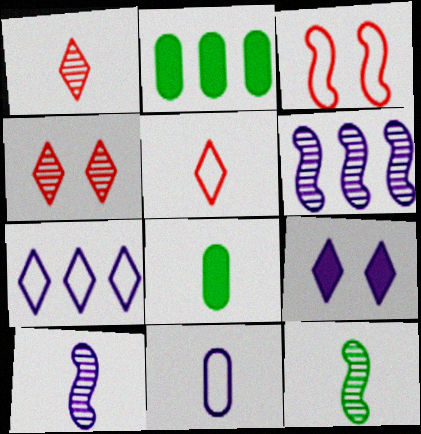[[5, 8, 10], 
[6, 9, 11]]